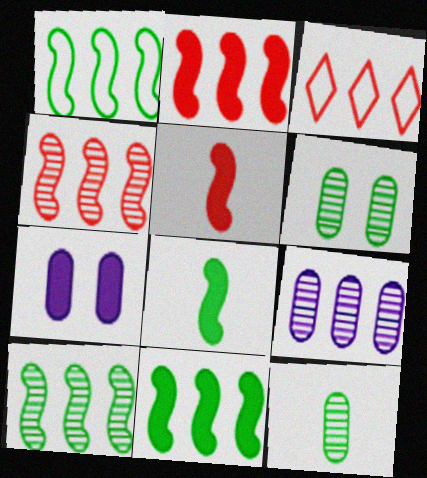[[1, 10, 11], 
[3, 9, 11]]